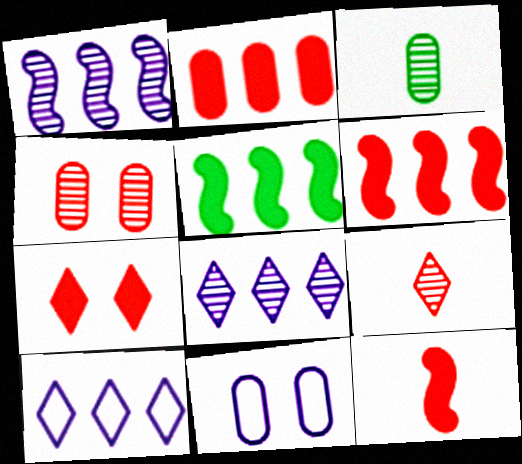[[2, 3, 11], 
[2, 7, 12], 
[5, 9, 11]]